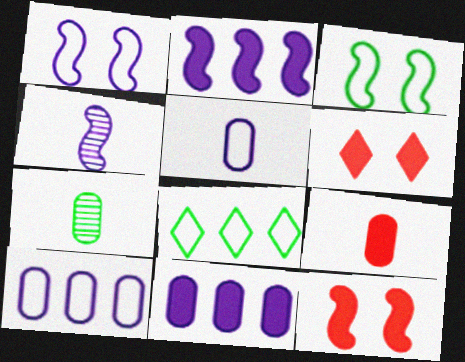[[1, 2, 4], 
[5, 7, 9]]